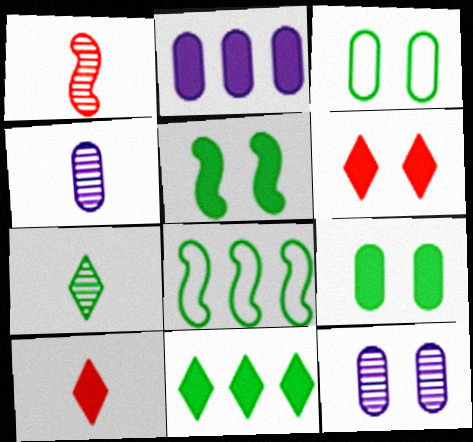[[1, 4, 7], 
[2, 5, 10], 
[4, 6, 8], 
[7, 8, 9], 
[8, 10, 12]]